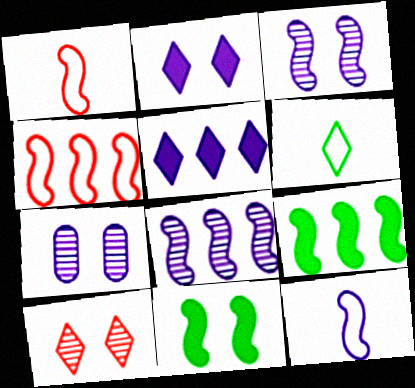[[1, 3, 9], 
[1, 8, 11], 
[4, 8, 9], 
[5, 6, 10], 
[5, 7, 12]]